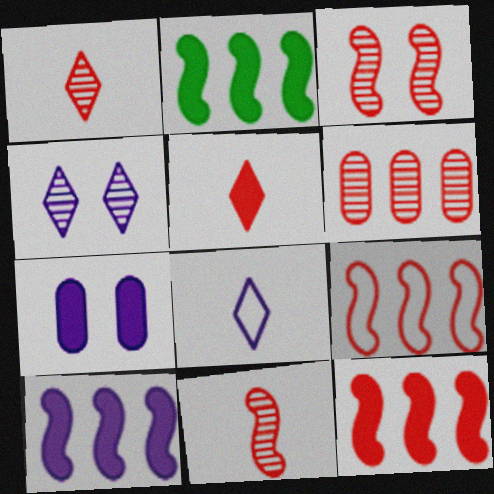[[1, 3, 6], 
[2, 5, 7], 
[2, 10, 12]]